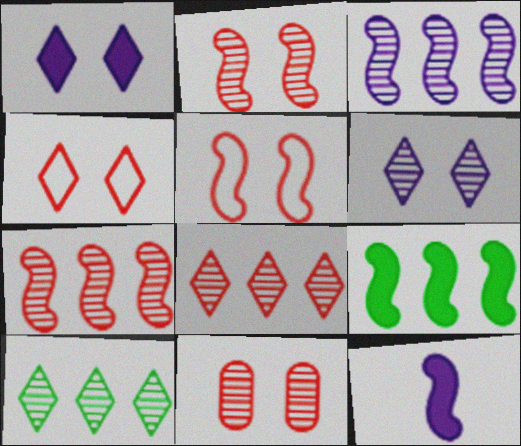[]